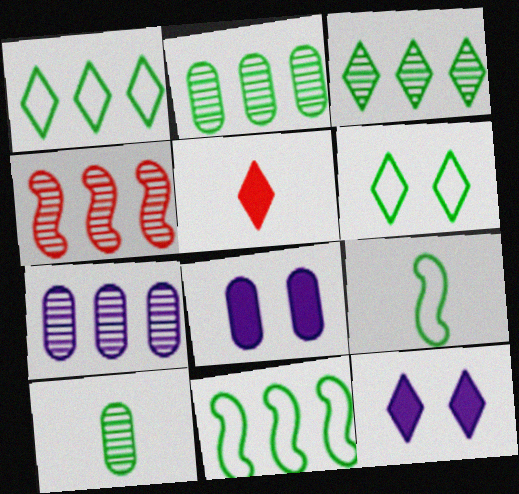[[3, 4, 7]]